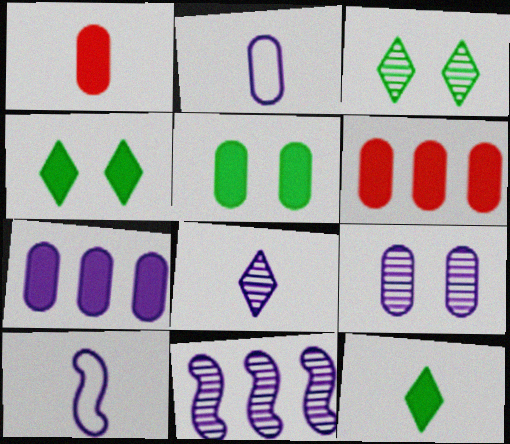[[1, 5, 7], 
[2, 7, 9], 
[3, 6, 10], 
[8, 9, 11]]